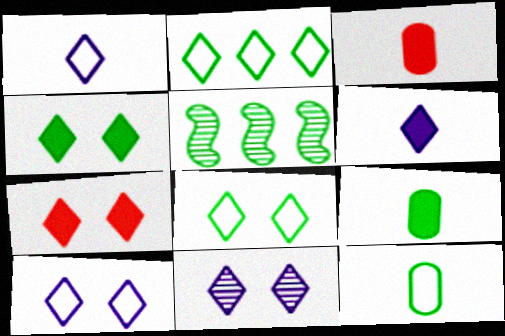[[3, 5, 10], 
[4, 5, 12], 
[5, 8, 9], 
[7, 8, 11]]